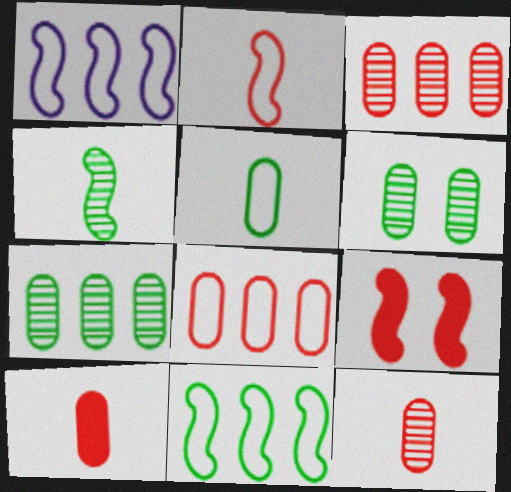[[1, 4, 9]]